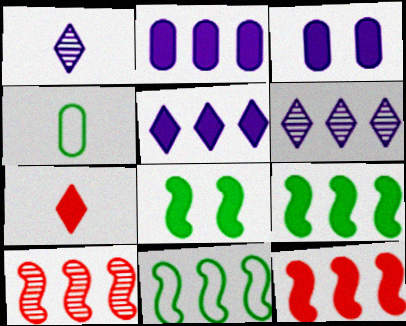[[2, 7, 8], 
[3, 7, 9]]